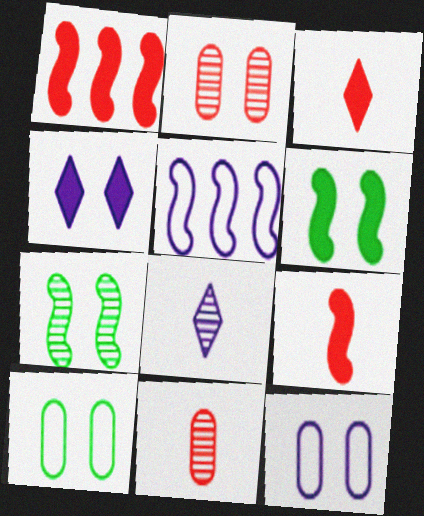[[1, 8, 10], 
[5, 7, 9]]